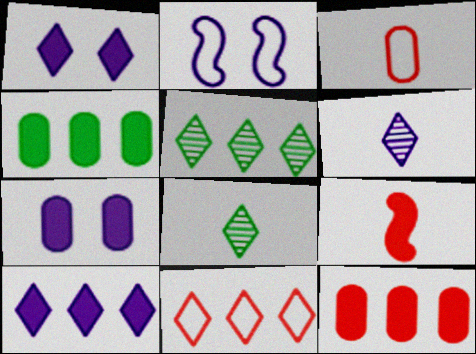[[1, 4, 9], 
[1, 8, 11], 
[2, 8, 12], 
[5, 10, 11]]